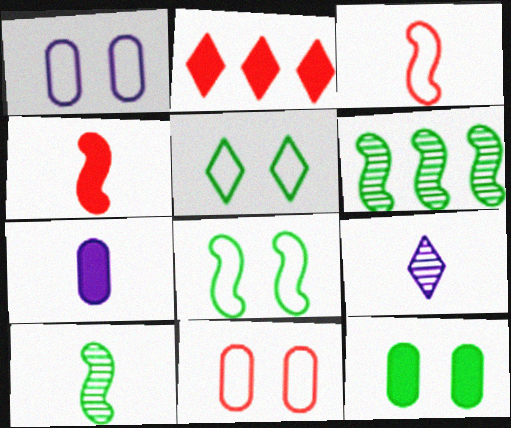[[1, 2, 10], 
[2, 5, 9]]